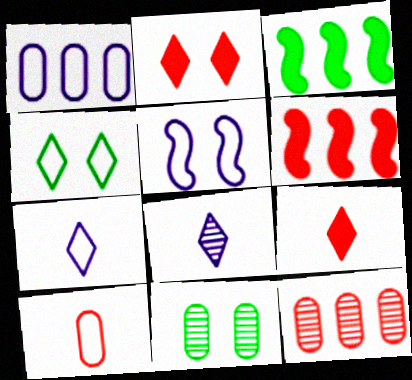[[1, 5, 7], 
[2, 5, 11], 
[6, 7, 11]]